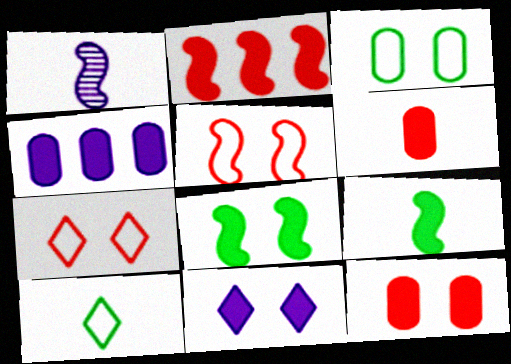[[1, 6, 10], 
[8, 11, 12]]